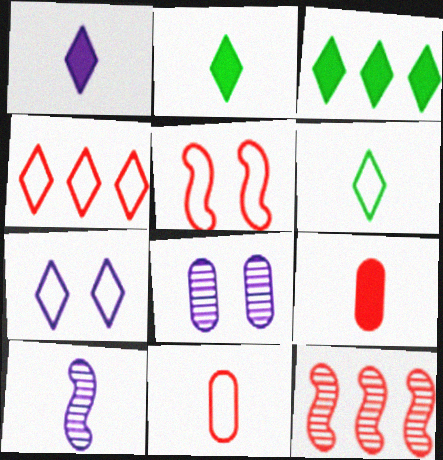[[2, 10, 11], 
[4, 5, 11], 
[4, 6, 7], 
[6, 9, 10]]